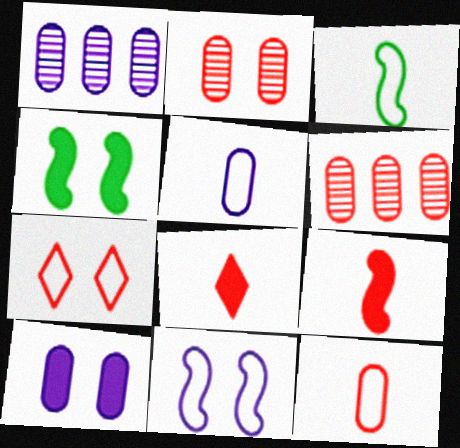[[1, 5, 10], 
[6, 7, 9]]